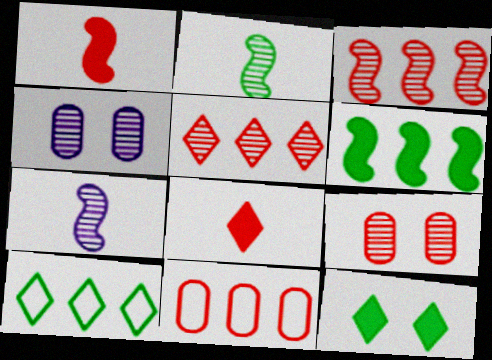[[1, 4, 10], 
[2, 4, 5], 
[7, 11, 12]]